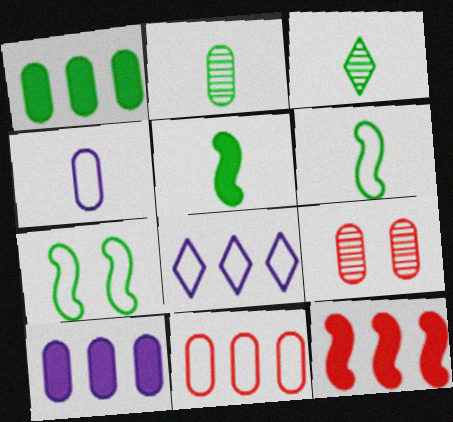[[1, 3, 7], 
[1, 4, 9], 
[5, 8, 9]]